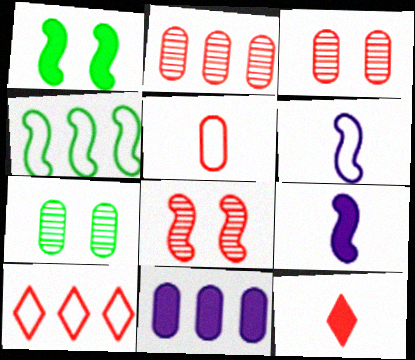[[1, 11, 12], 
[4, 8, 9], 
[5, 7, 11], 
[7, 9, 10]]